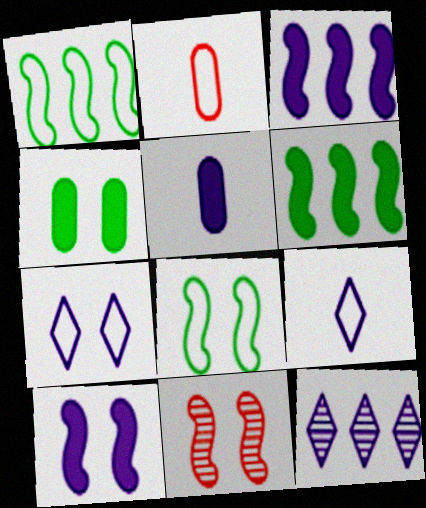[[1, 2, 7], 
[4, 7, 11], 
[8, 10, 11]]